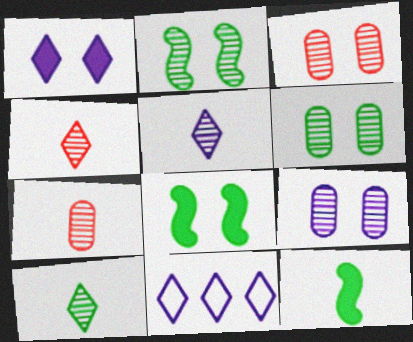[[1, 5, 11], 
[3, 6, 9], 
[3, 11, 12], 
[4, 5, 10], 
[7, 8, 11]]